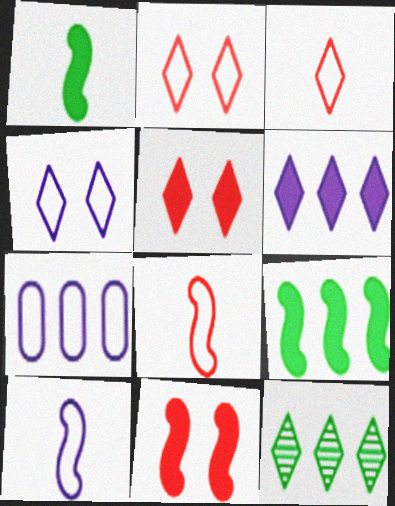[[4, 7, 10]]